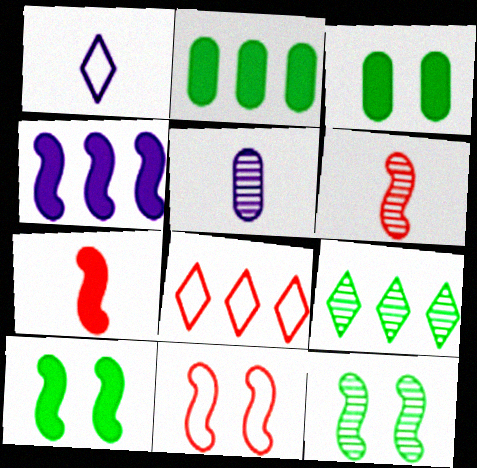[[4, 7, 10], 
[5, 8, 10]]